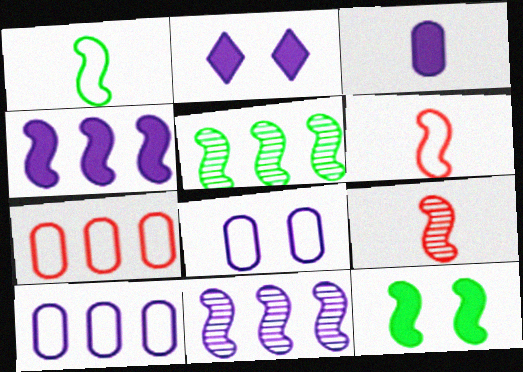[[1, 5, 12], 
[2, 3, 4], 
[6, 11, 12]]